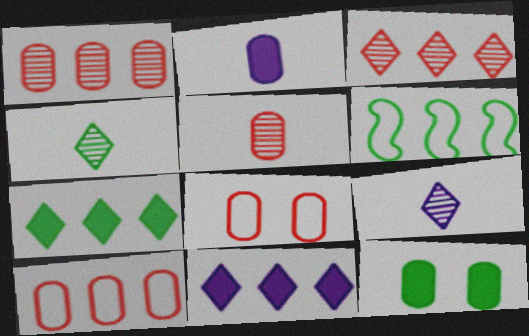[[1, 6, 11], 
[4, 6, 12]]